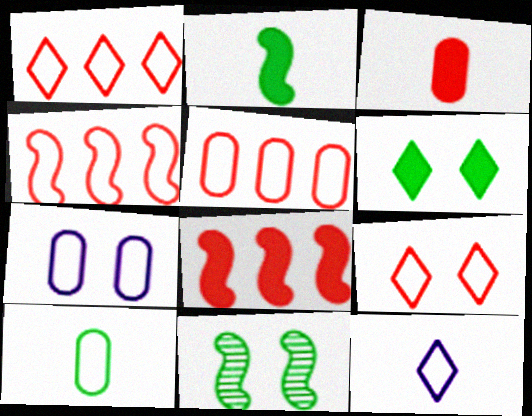[[1, 4, 5], 
[5, 7, 10]]